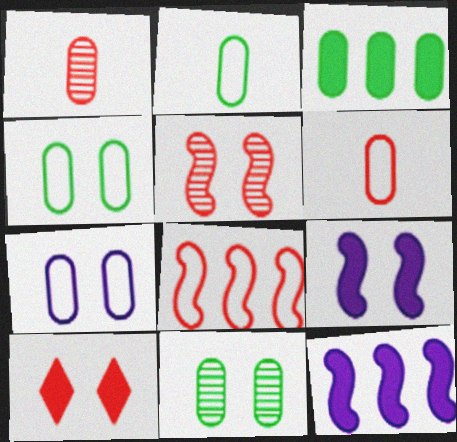[[1, 3, 7], 
[1, 8, 10], 
[2, 3, 11]]